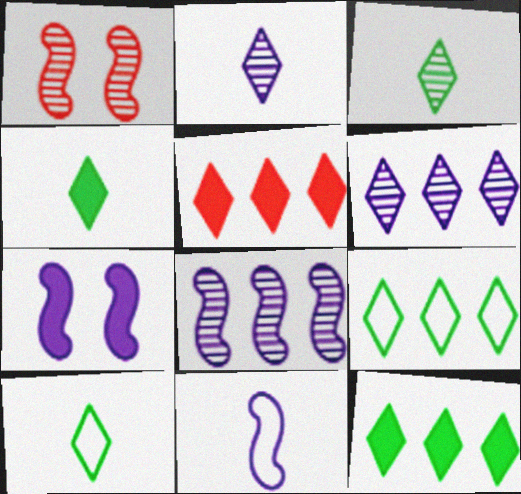[[3, 4, 10], 
[5, 6, 9], 
[7, 8, 11]]